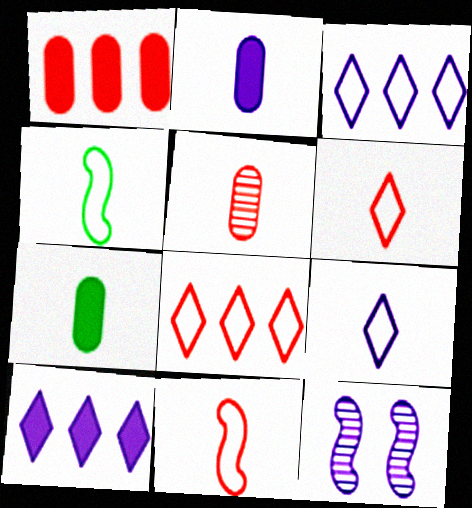[[2, 3, 12], 
[7, 8, 12]]